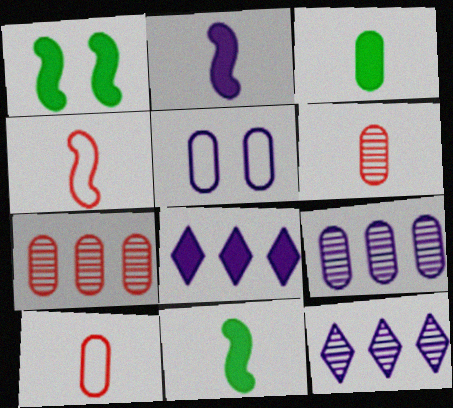[[1, 10, 12], 
[2, 5, 12], 
[3, 5, 7]]